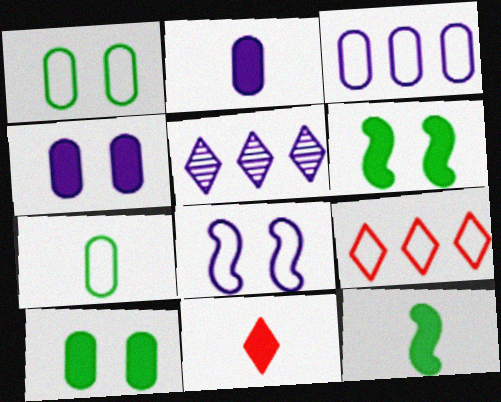[[2, 5, 8], 
[2, 11, 12], 
[7, 8, 9]]